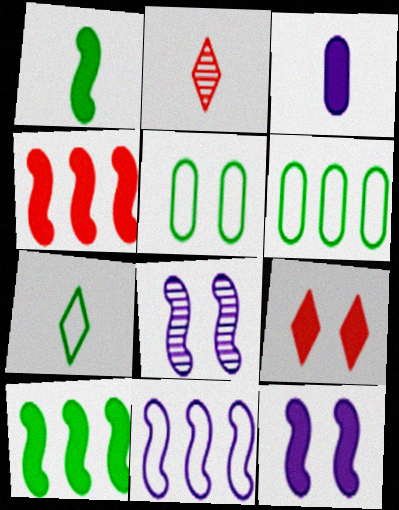[[1, 4, 12], 
[2, 6, 12], 
[3, 9, 10], 
[5, 8, 9]]